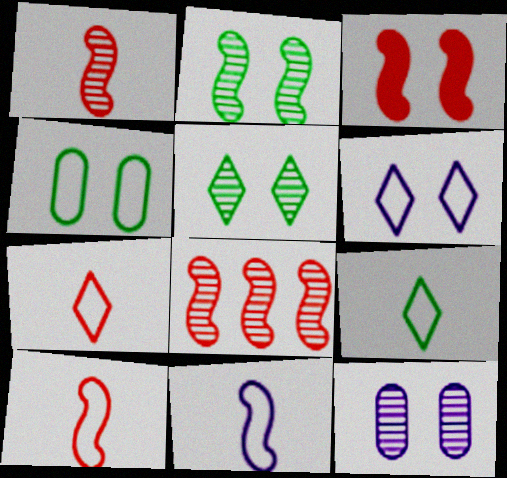[[3, 8, 10]]